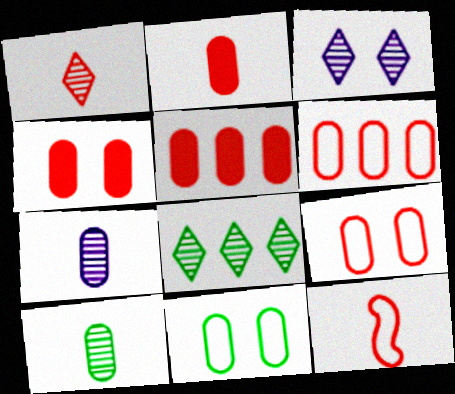[[1, 2, 12], 
[1, 3, 8], 
[2, 4, 5], 
[5, 7, 11]]